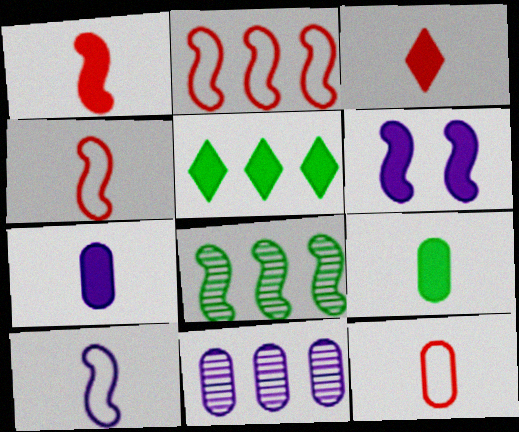[[2, 5, 11], 
[4, 6, 8]]